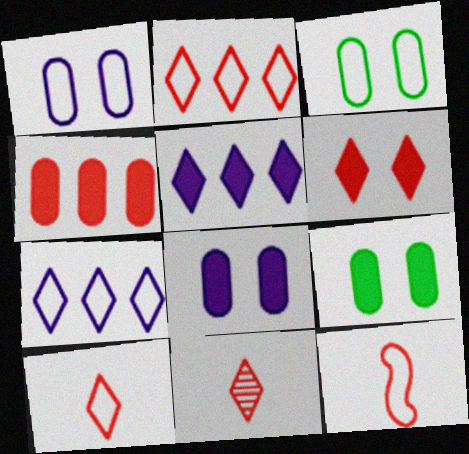[[2, 6, 11], 
[3, 7, 12]]